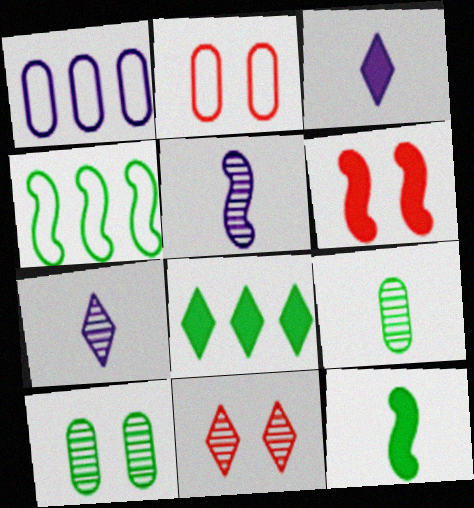[[1, 11, 12], 
[2, 5, 8], 
[2, 6, 11], 
[4, 5, 6]]